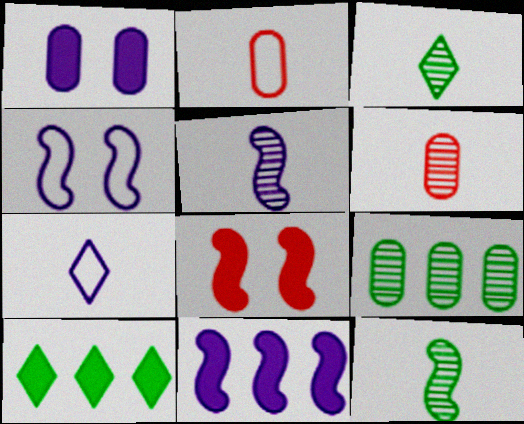[[1, 2, 9], 
[3, 5, 6], 
[4, 5, 11], 
[4, 6, 10], 
[7, 8, 9]]